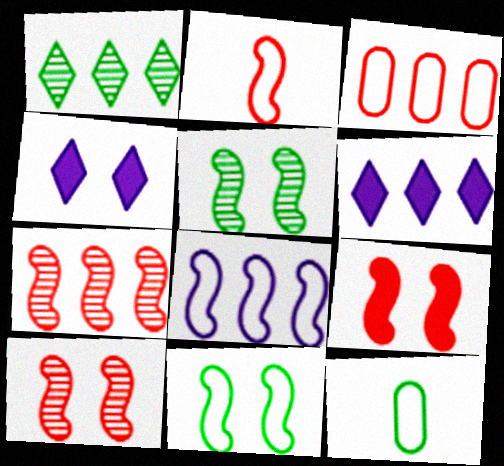[[2, 7, 9], 
[2, 8, 11], 
[4, 7, 12], 
[6, 10, 12]]